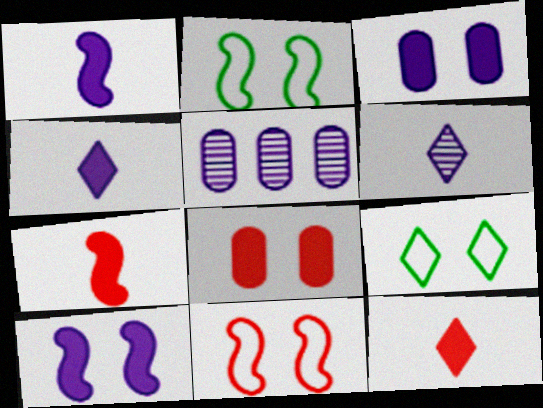[[2, 5, 12], 
[5, 7, 9]]